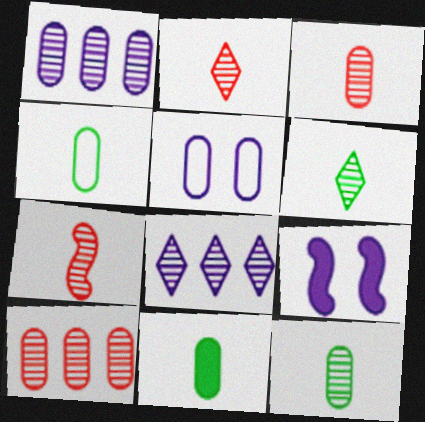[[2, 3, 7], 
[4, 11, 12], 
[5, 10, 11]]